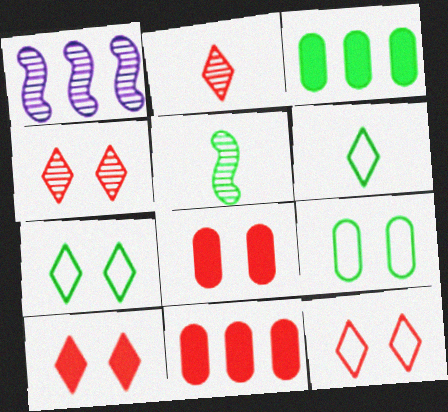[[1, 6, 8], 
[3, 5, 7], 
[4, 10, 12]]